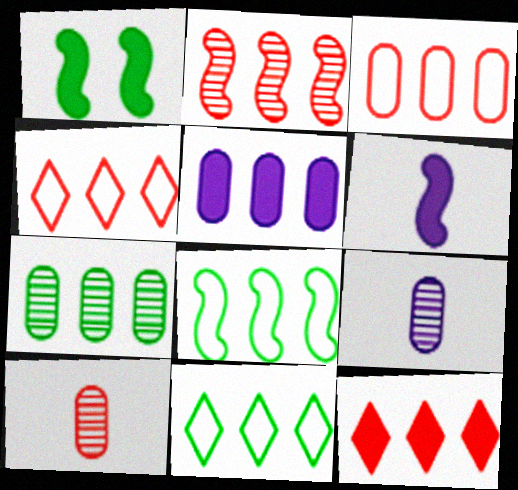[[1, 4, 9], 
[2, 3, 12], 
[2, 5, 11], 
[3, 5, 7]]